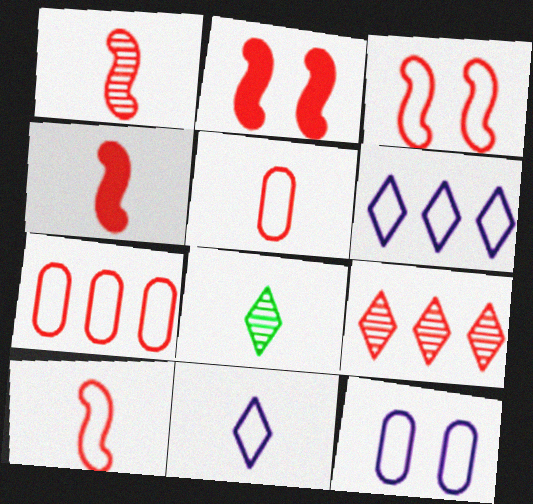[[1, 4, 10], 
[2, 5, 9]]